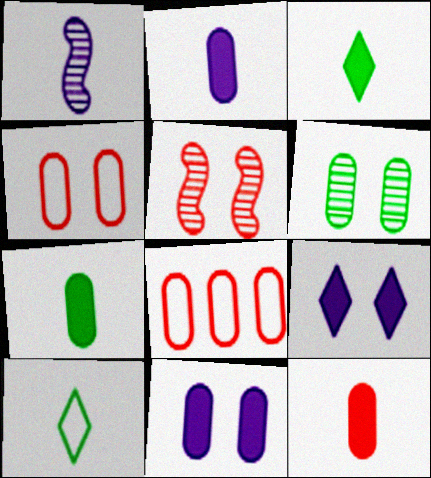[[1, 10, 12], 
[2, 6, 8], 
[2, 7, 12], 
[4, 6, 11]]